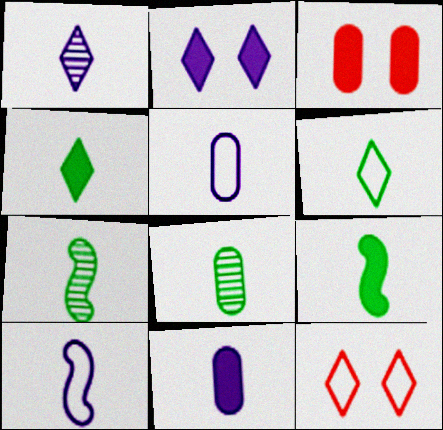[[1, 10, 11], 
[6, 8, 9]]